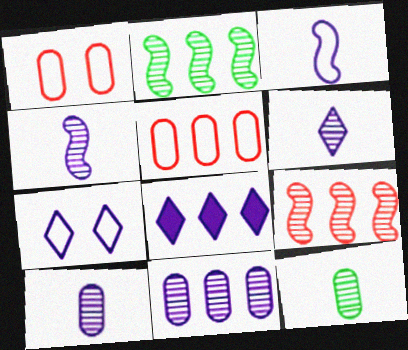[[2, 5, 8], 
[4, 6, 10], 
[6, 7, 8]]